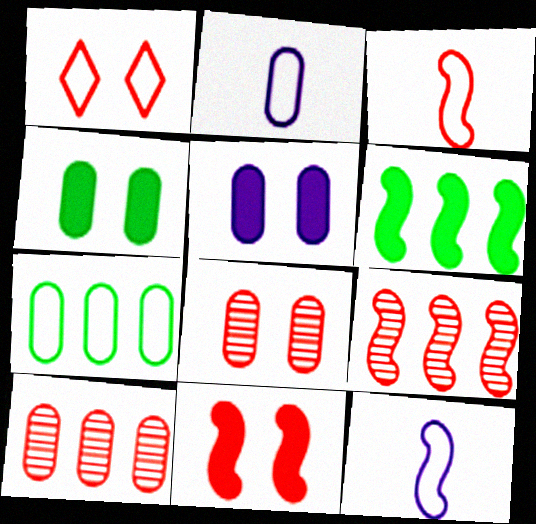[[1, 7, 12], 
[1, 8, 11], 
[2, 4, 10], 
[3, 9, 11]]